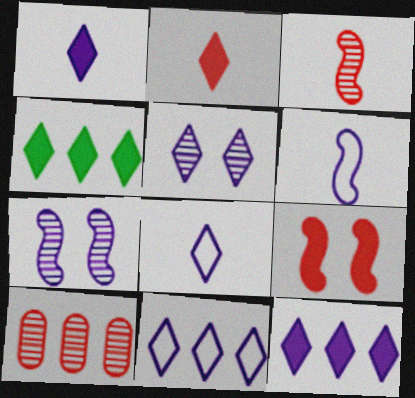[[1, 5, 11], 
[5, 8, 12]]